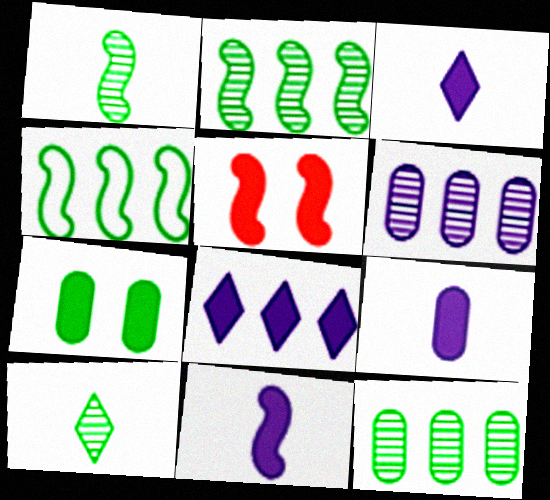[[3, 9, 11], 
[4, 7, 10]]